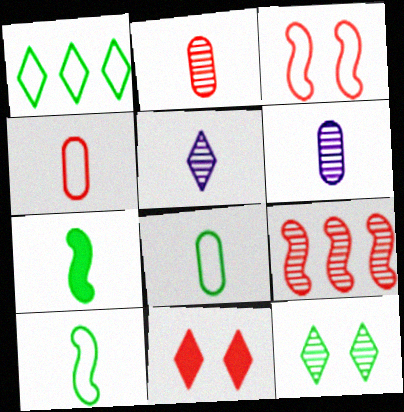[[1, 5, 11], 
[4, 5, 7], 
[4, 9, 11], 
[6, 9, 12]]